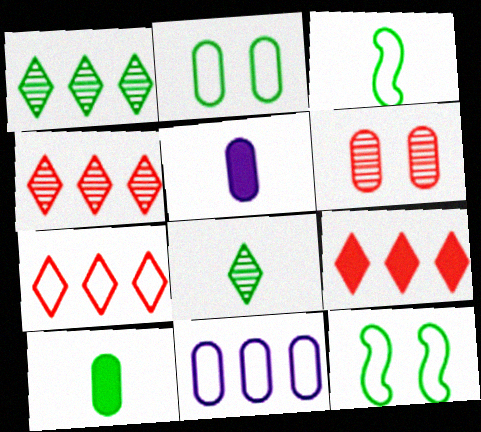[[1, 10, 12], 
[3, 8, 10], 
[4, 5, 12], 
[4, 7, 9], 
[6, 10, 11]]